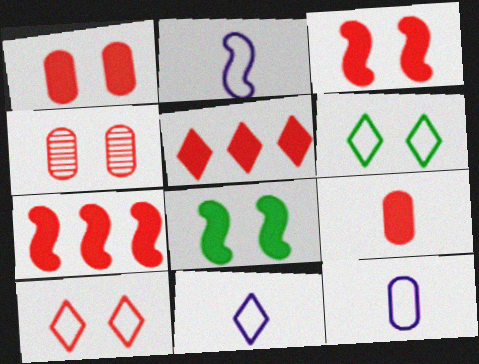[[2, 11, 12], 
[3, 4, 10], 
[3, 5, 9]]